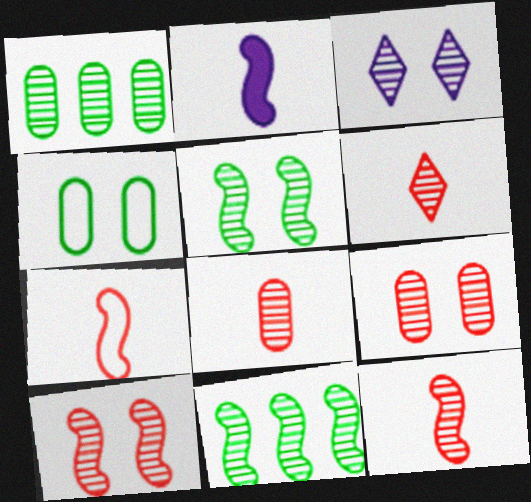[[1, 3, 12], 
[3, 5, 9], 
[3, 8, 11], 
[6, 8, 12]]